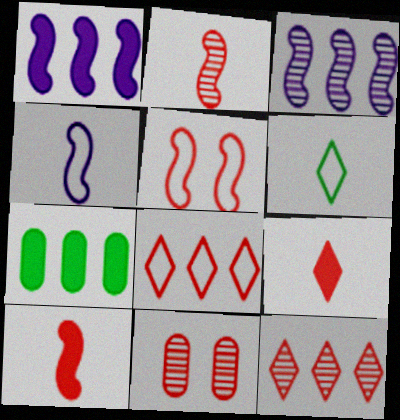[[1, 6, 11], 
[2, 11, 12], 
[3, 7, 8], 
[8, 10, 11]]